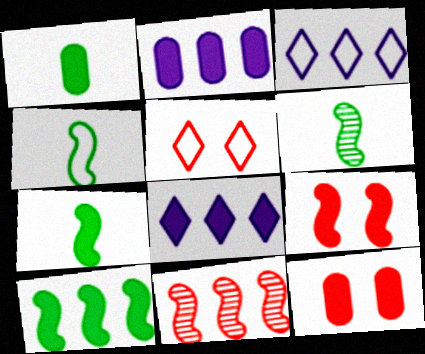[[1, 2, 12], 
[1, 8, 9], 
[2, 5, 6], 
[3, 6, 12], 
[4, 6, 7], 
[7, 8, 12]]